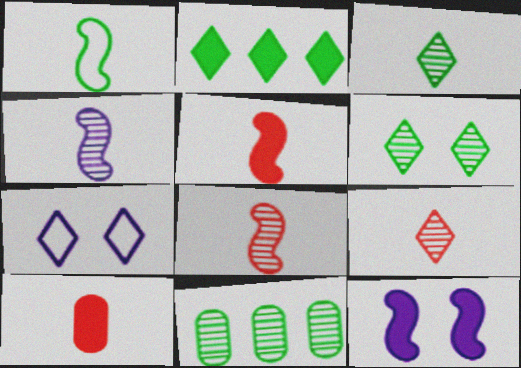[[1, 4, 5], 
[2, 7, 9], 
[2, 10, 12], 
[5, 7, 11]]